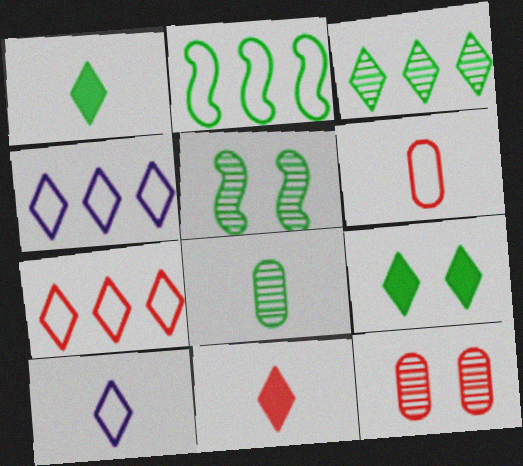[[2, 8, 9], 
[3, 5, 8]]